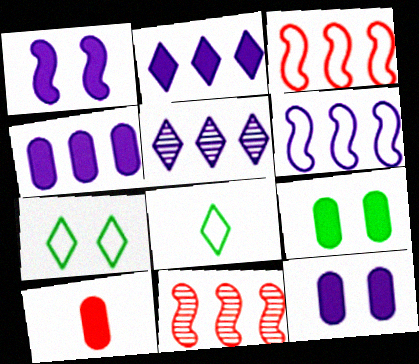[[4, 5, 6], 
[4, 9, 10], 
[8, 11, 12]]